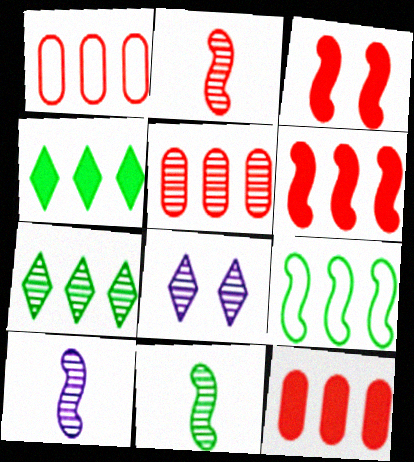[[1, 5, 12], 
[2, 10, 11], 
[3, 9, 10], 
[5, 8, 11]]